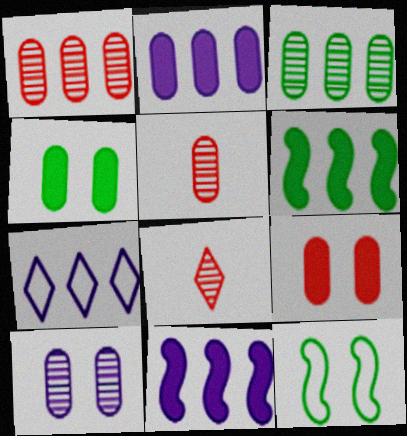[[1, 6, 7], 
[2, 8, 12], 
[3, 5, 10]]